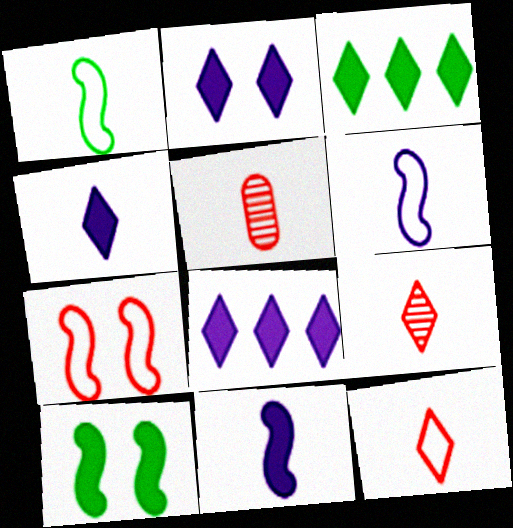[[1, 4, 5], 
[2, 4, 8]]